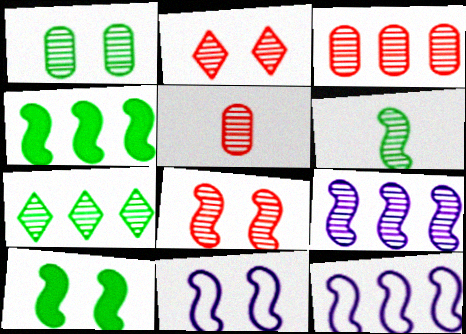[[1, 6, 7], 
[3, 7, 9], 
[6, 8, 9], 
[8, 10, 11]]